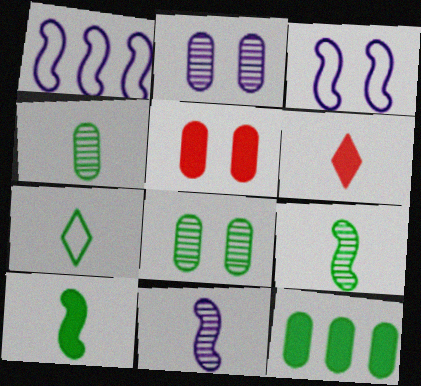[[1, 6, 8], 
[4, 7, 10]]